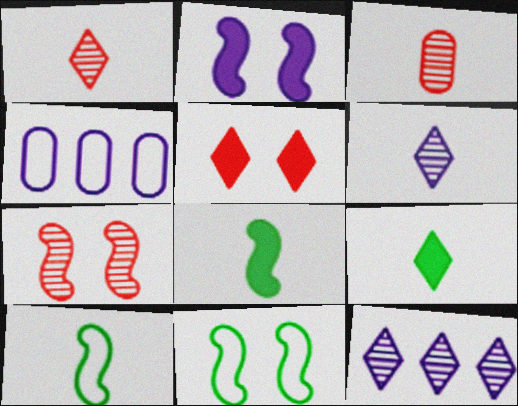[[2, 4, 6], 
[2, 7, 11], 
[4, 7, 9]]